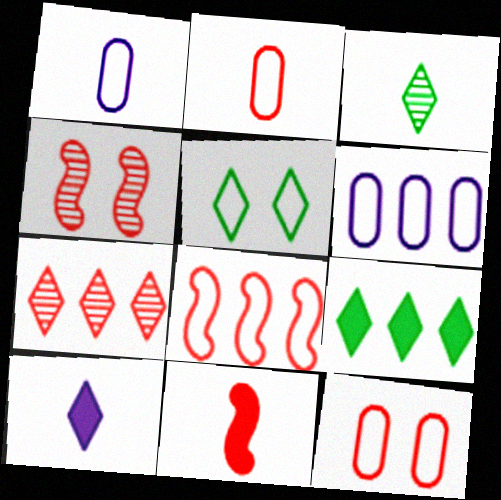[[1, 3, 11], 
[1, 4, 9], 
[1, 5, 8], 
[3, 5, 9], 
[4, 8, 11], 
[5, 7, 10], 
[7, 11, 12]]